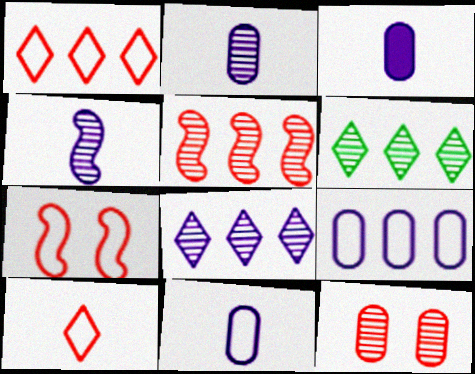[[2, 3, 11], 
[3, 6, 7], 
[4, 6, 12]]